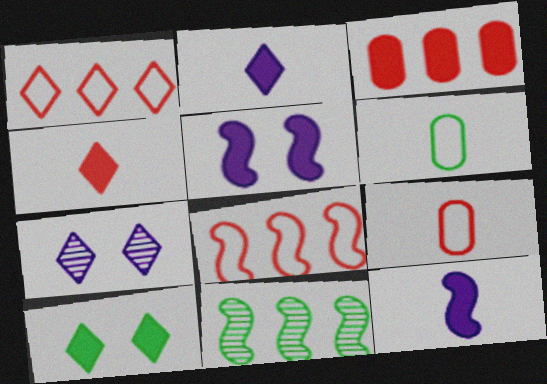[[3, 10, 12], 
[6, 10, 11]]